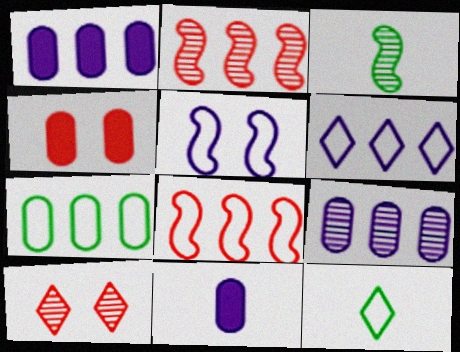[[3, 4, 6], 
[3, 9, 10], 
[6, 7, 8]]